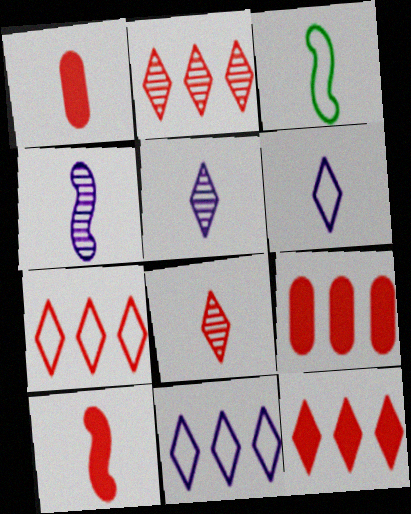[[1, 3, 5], 
[2, 7, 12], 
[3, 4, 10]]